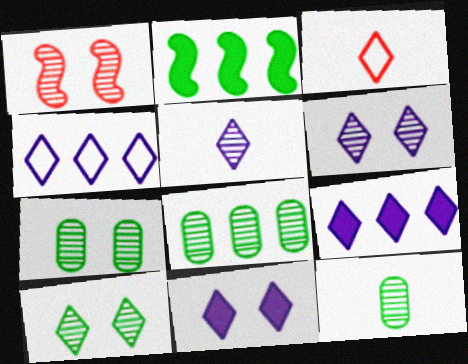[[1, 5, 8], 
[1, 6, 7], 
[3, 9, 10], 
[4, 5, 11], 
[7, 8, 12]]